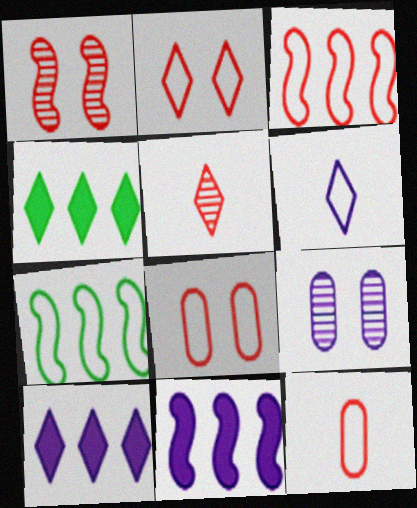[[2, 3, 12], 
[6, 7, 8], 
[6, 9, 11]]